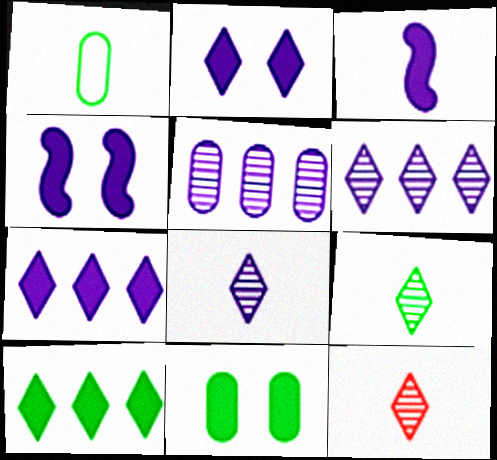[[1, 3, 12], 
[8, 9, 12]]